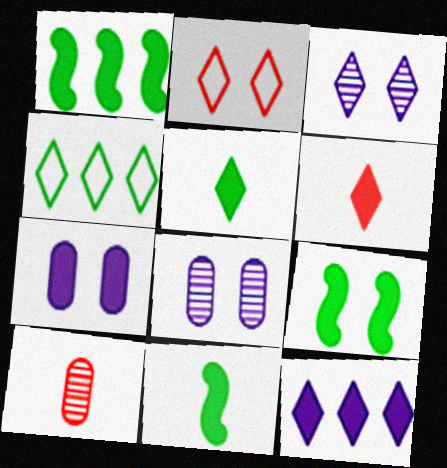[[1, 6, 7], 
[1, 9, 11], 
[2, 8, 9], 
[3, 4, 6]]